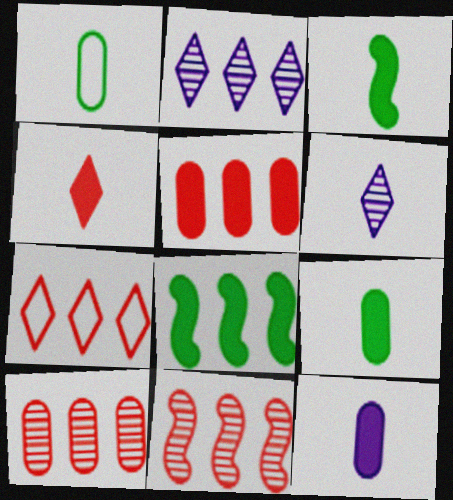[[3, 4, 12], 
[5, 7, 11]]